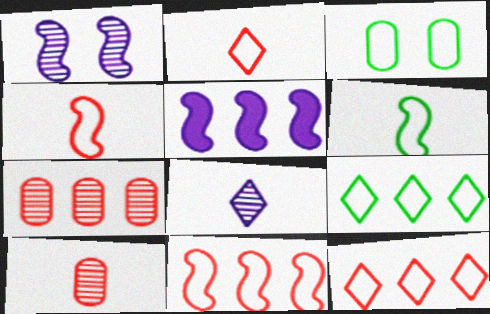[[3, 6, 9], 
[5, 7, 9]]